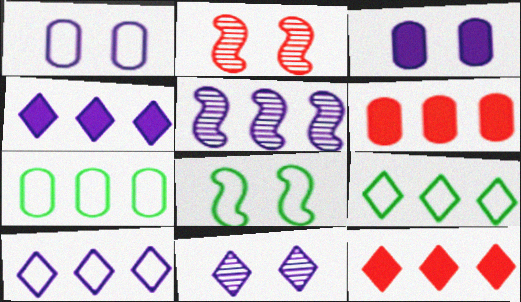[[5, 6, 9], 
[5, 7, 12]]